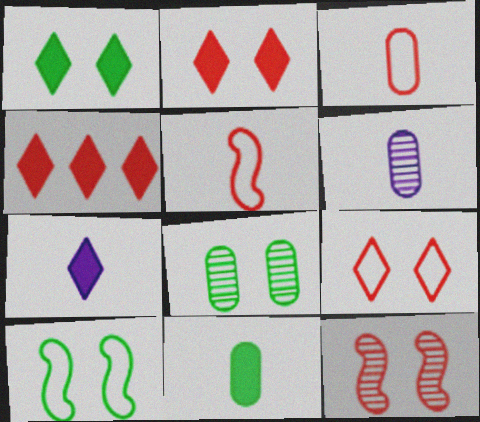[[1, 4, 7], 
[1, 8, 10], 
[3, 4, 12], 
[3, 6, 11], 
[4, 6, 10]]